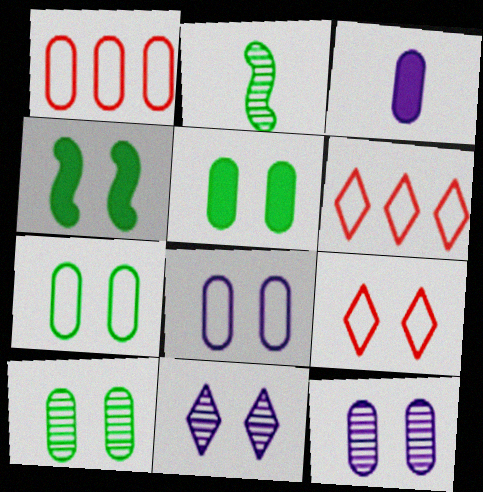[[1, 3, 10], 
[4, 9, 12], 
[5, 7, 10]]